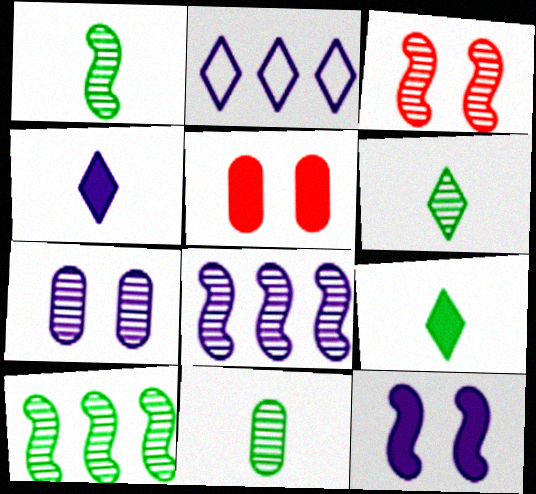[[1, 2, 5], 
[1, 3, 8], 
[1, 6, 11]]